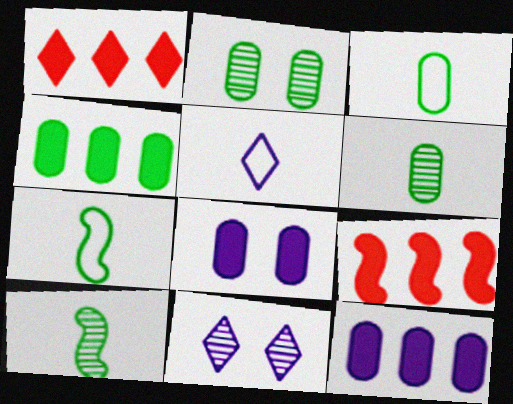[[2, 3, 4], 
[2, 5, 9], 
[3, 9, 11]]